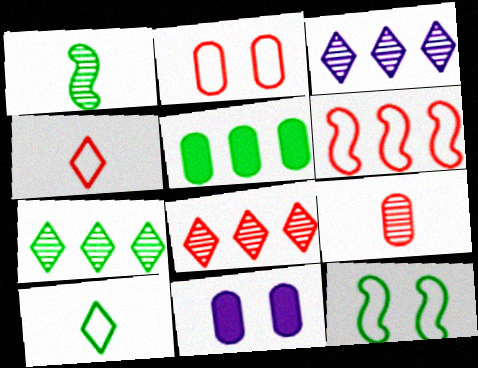[[2, 4, 6], 
[3, 5, 6], 
[3, 7, 8]]